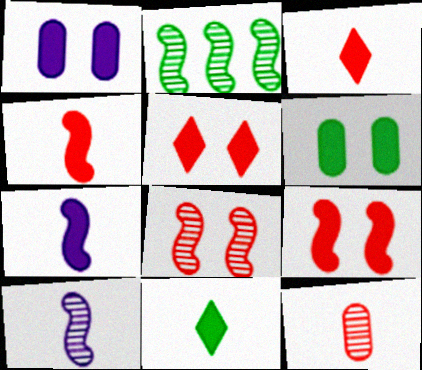[[2, 8, 10]]